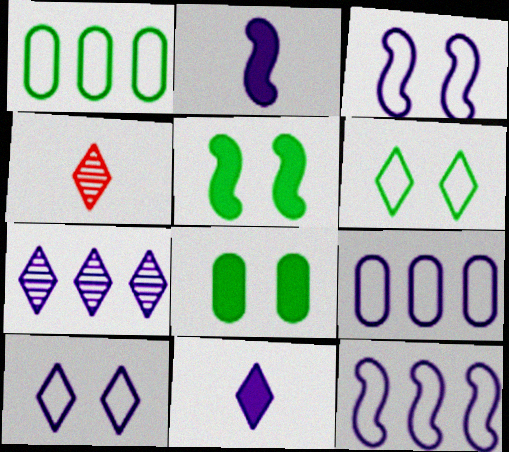[[4, 5, 9], 
[4, 8, 12], 
[7, 10, 11]]